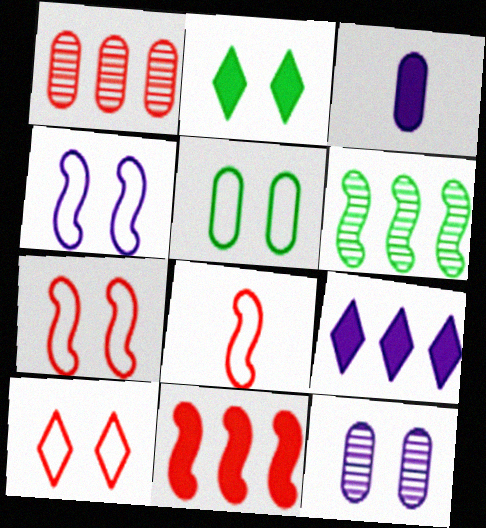[[1, 3, 5], 
[2, 3, 11], 
[2, 7, 12], 
[3, 6, 10], 
[4, 5, 10]]